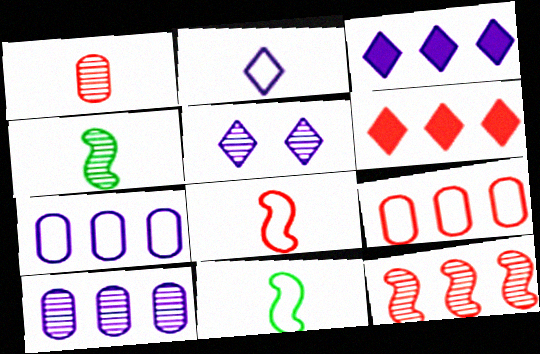[[2, 3, 5], 
[6, 9, 12]]